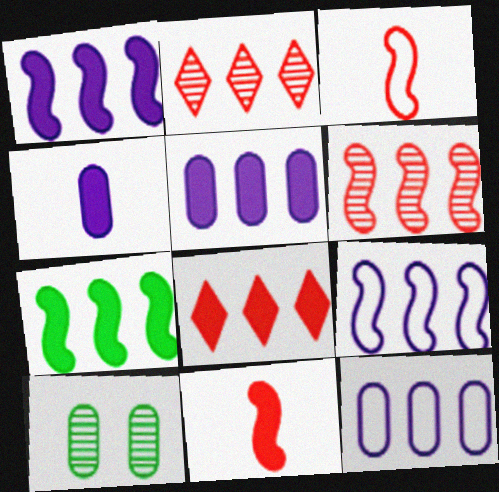[[2, 7, 12], 
[5, 7, 8], 
[6, 7, 9]]